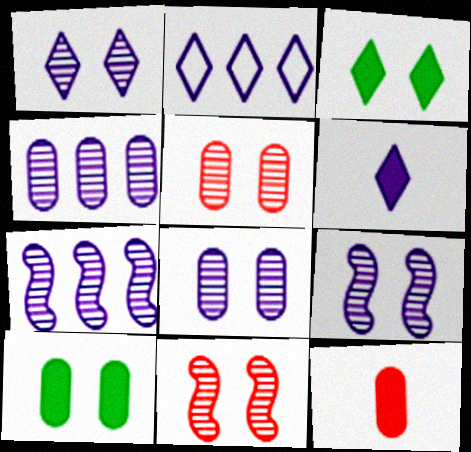[[1, 2, 6], 
[1, 8, 9]]